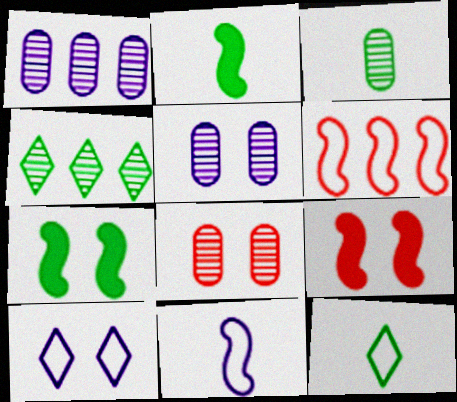[[1, 3, 8], 
[1, 9, 12], 
[2, 3, 12], 
[7, 8, 10]]